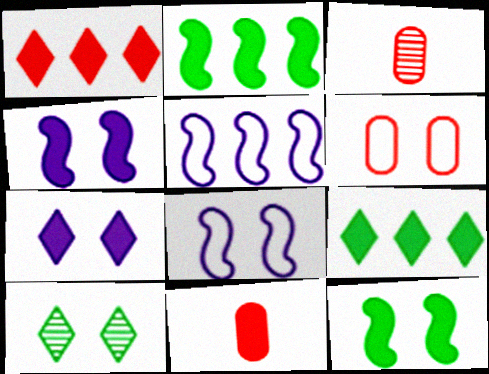[[2, 7, 11], 
[3, 8, 9], 
[4, 6, 10], 
[4, 9, 11], 
[5, 10, 11]]